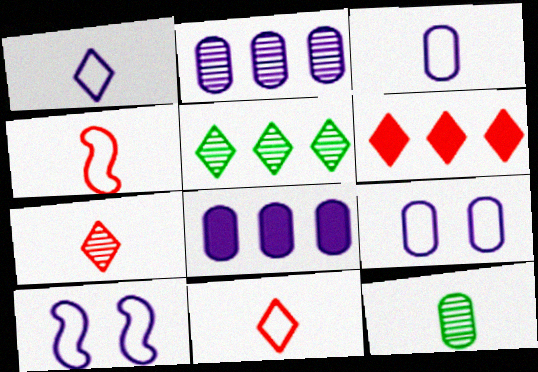[[6, 10, 12]]